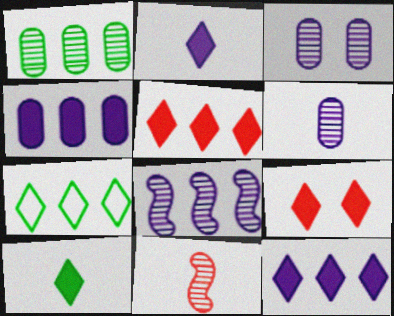[[9, 10, 12]]